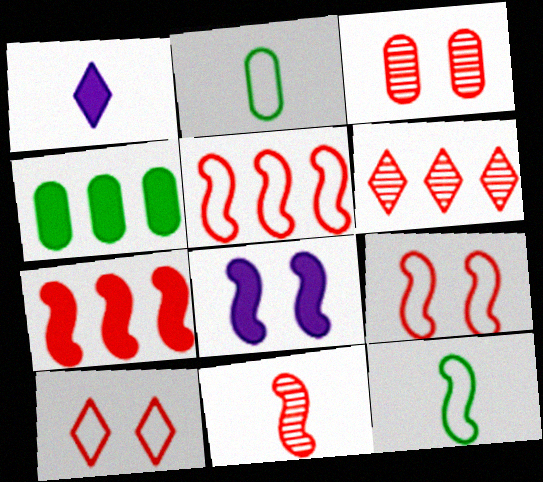[[1, 2, 11], 
[2, 6, 8], 
[3, 6, 11], 
[7, 9, 11]]